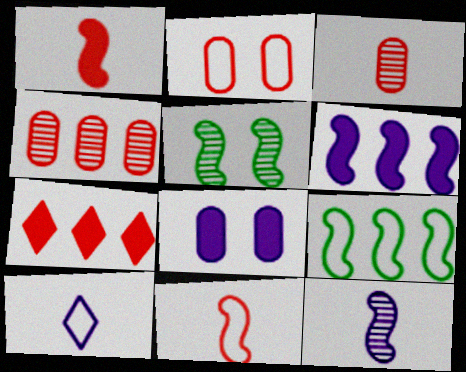[[2, 9, 10], 
[5, 6, 11]]